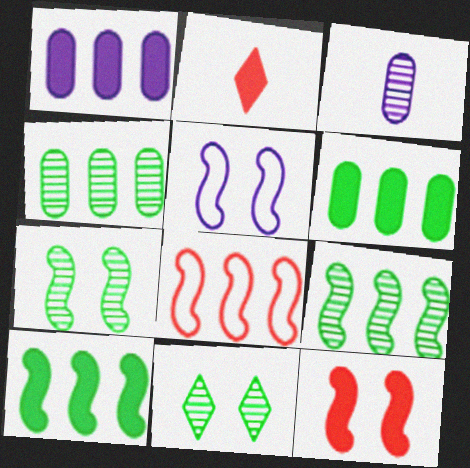[[2, 4, 5], 
[5, 7, 12]]